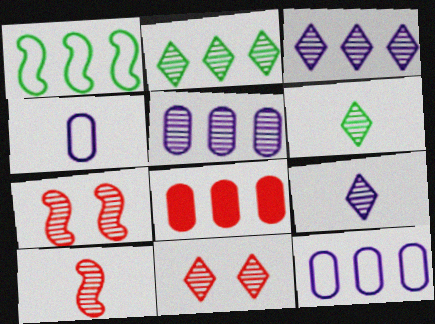[[1, 3, 8], 
[2, 9, 11], 
[3, 6, 11], 
[5, 6, 7]]